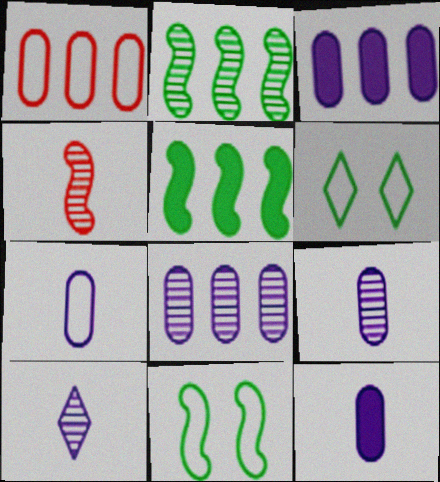[[3, 4, 6], 
[7, 9, 12]]